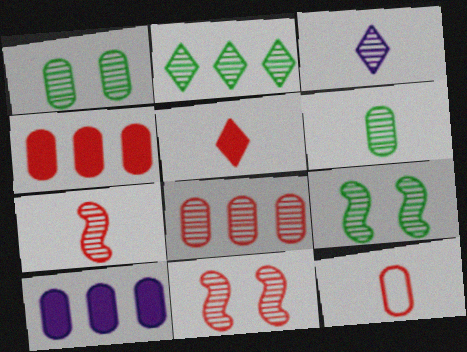[[1, 10, 12], 
[2, 6, 9], 
[3, 6, 7], 
[3, 8, 9], 
[5, 7, 12]]